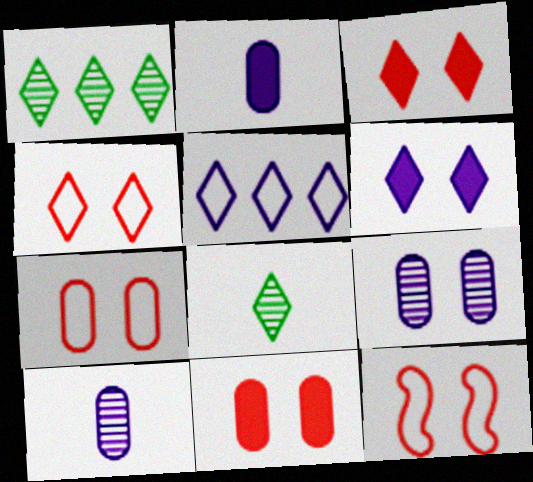[[1, 2, 12], 
[3, 5, 8], 
[4, 7, 12]]